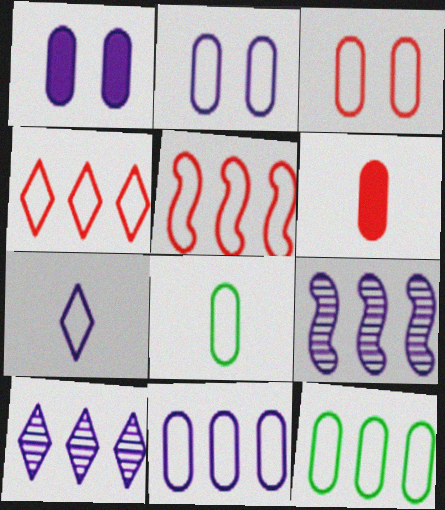[[1, 7, 9], 
[3, 8, 11]]